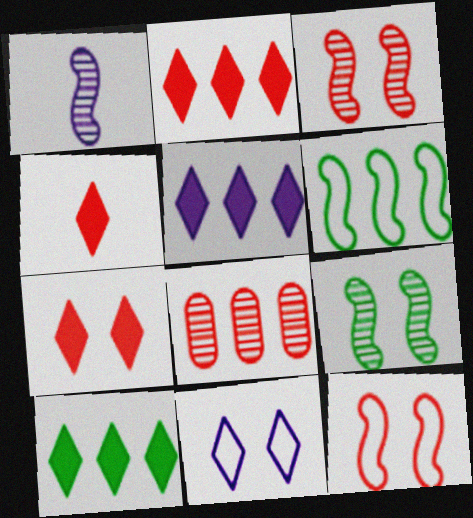[[2, 4, 7], 
[2, 5, 10], 
[4, 8, 12], 
[5, 6, 8]]